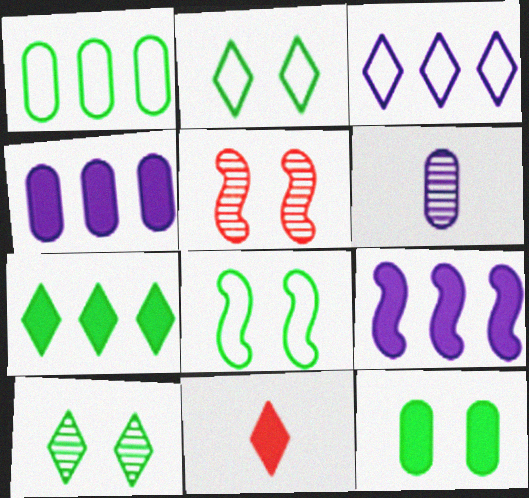[[3, 10, 11], 
[8, 10, 12], 
[9, 11, 12]]